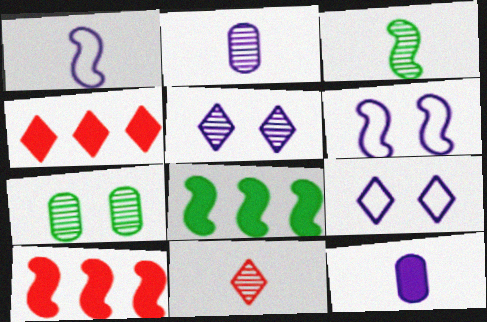[[1, 4, 7], 
[2, 3, 11], 
[3, 6, 10]]